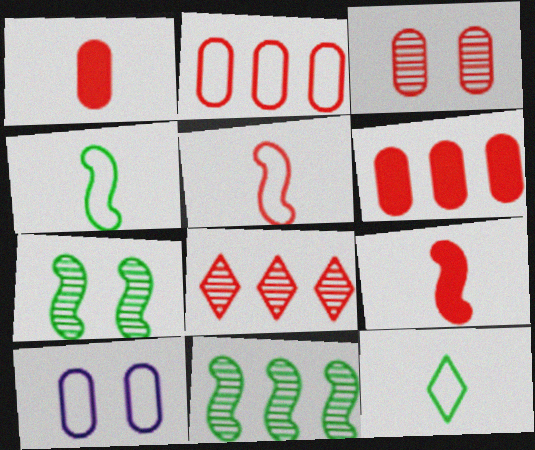[[1, 2, 3]]